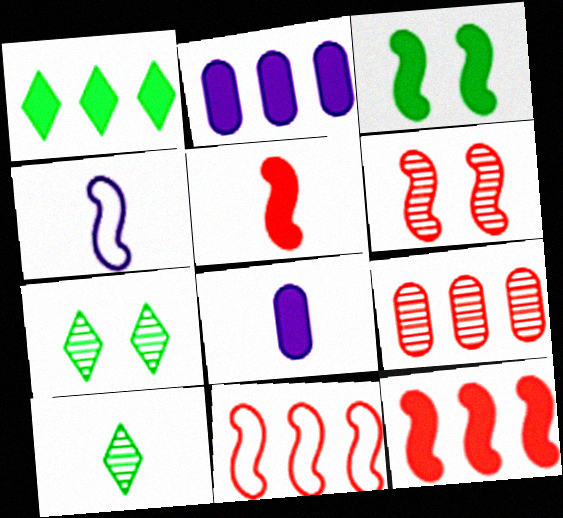[[1, 2, 12], 
[5, 6, 11], 
[7, 8, 11]]